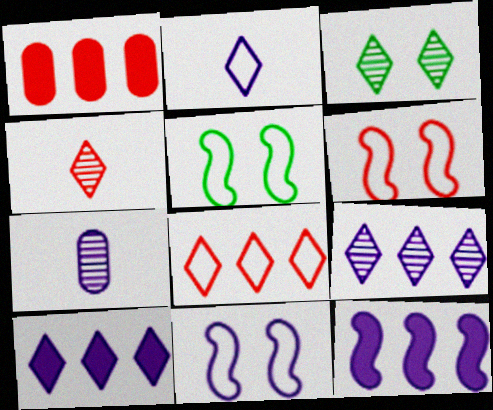[[1, 4, 6], 
[3, 4, 9], 
[5, 6, 11], 
[7, 10, 11]]